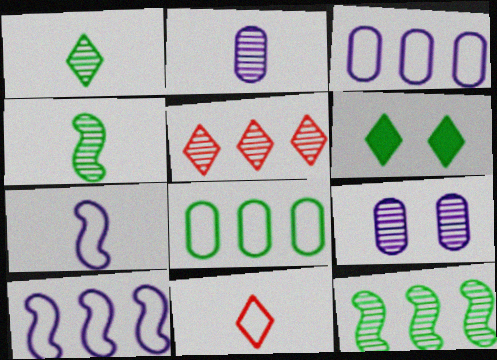[[4, 5, 9], 
[4, 6, 8]]